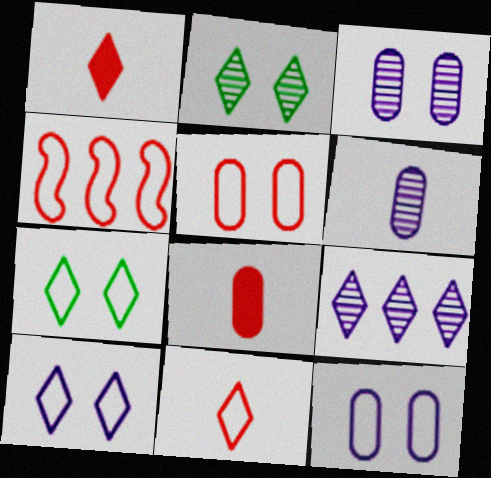[[1, 7, 9], 
[4, 5, 11]]